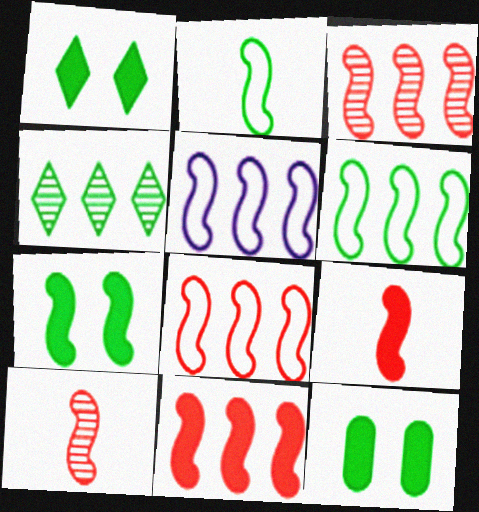[[1, 7, 12], 
[2, 4, 12], 
[3, 8, 11], 
[5, 6, 8], 
[5, 7, 10]]